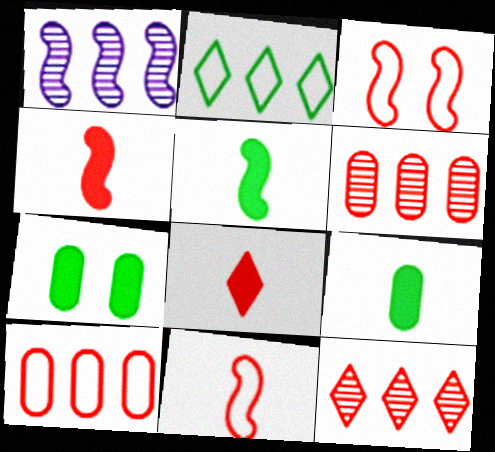[[1, 3, 5], 
[3, 6, 8]]